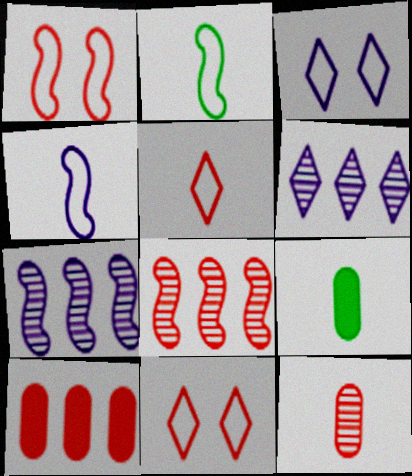[[1, 6, 9], 
[3, 8, 9], 
[7, 9, 11]]